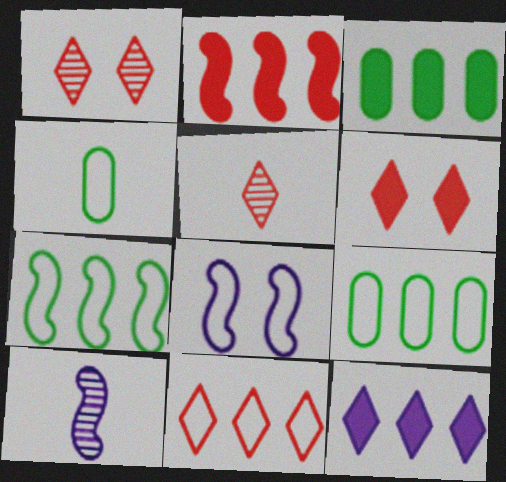[[2, 3, 12], 
[3, 5, 8], 
[4, 8, 11], 
[5, 6, 11], 
[6, 9, 10]]